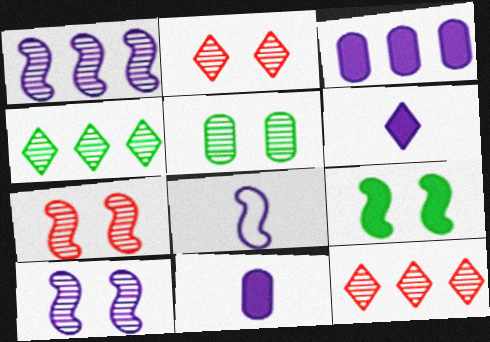[[2, 5, 10]]